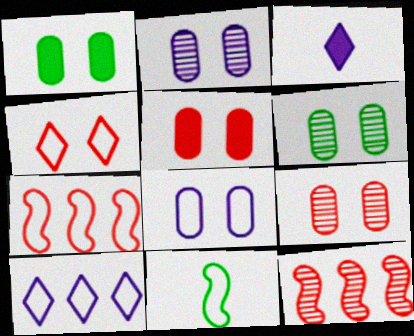[[1, 8, 9], 
[2, 6, 9], 
[3, 6, 7], 
[5, 6, 8]]